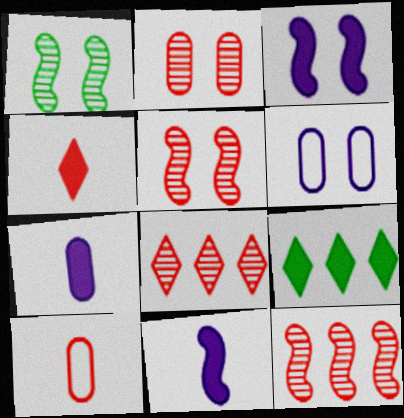[]